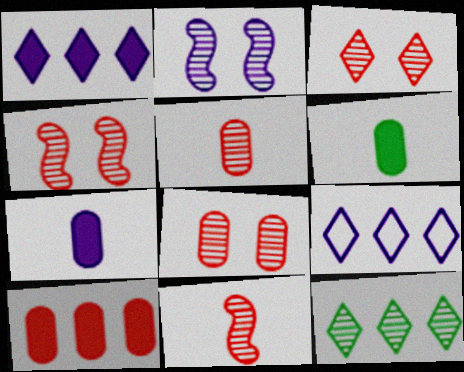[[2, 5, 12], 
[2, 7, 9], 
[3, 4, 8], 
[4, 6, 9]]